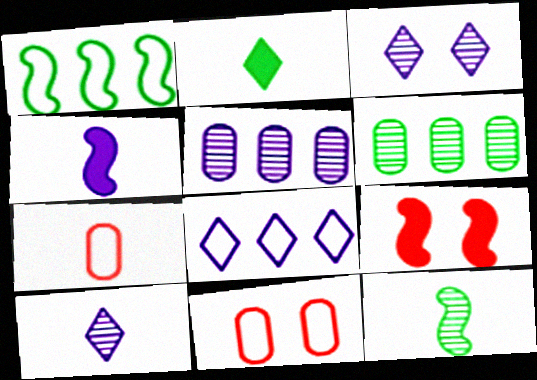[]